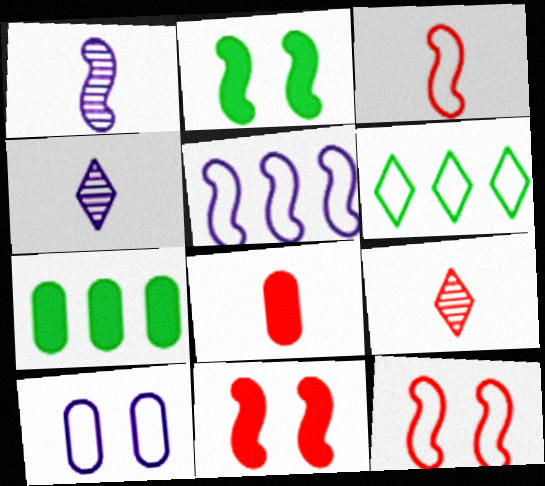[[3, 6, 10], 
[3, 8, 9], 
[4, 7, 12]]